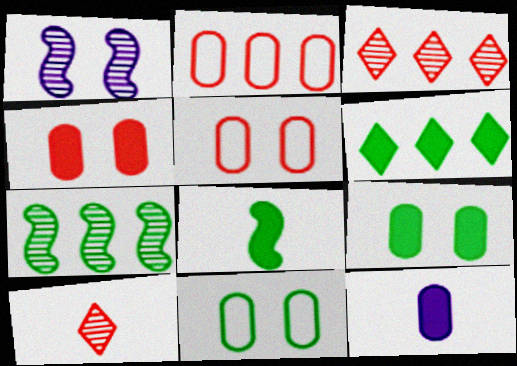[[6, 8, 9]]